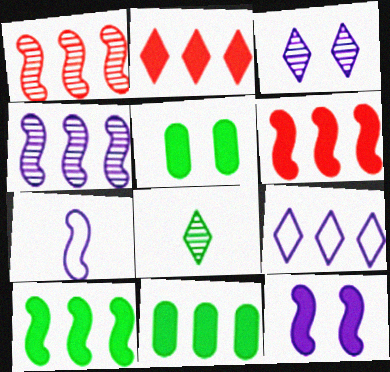[[1, 9, 11], 
[4, 7, 12]]